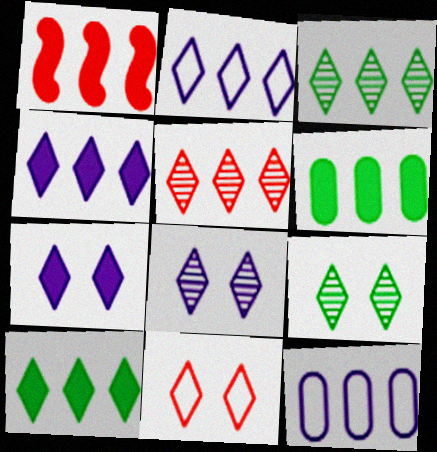[[1, 3, 12], 
[1, 4, 6], 
[2, 5, 10], 
[7, 9, 11]]